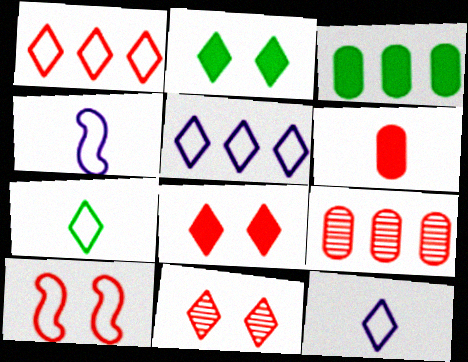[[2, 4, 9], 
[3, 4, 11]]